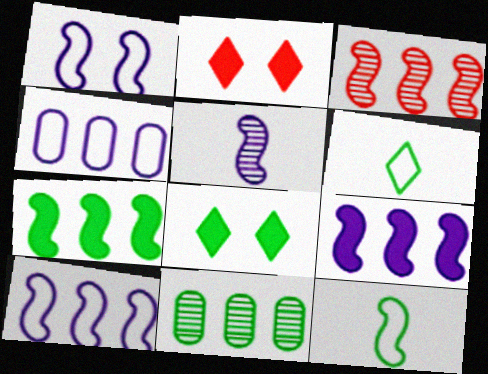[[1, 5, 9], 
[3, 7, 10], 
[8, 11, 12]]